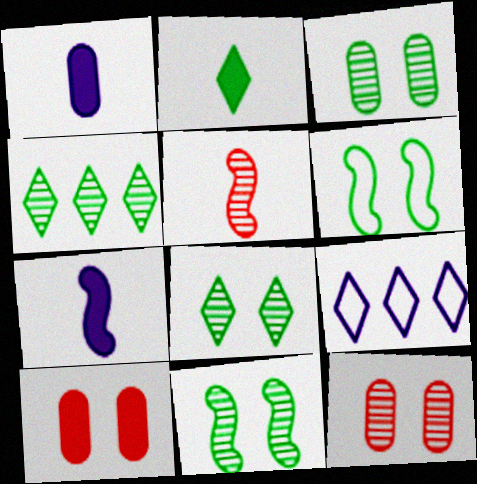[[3, 8, 11]]